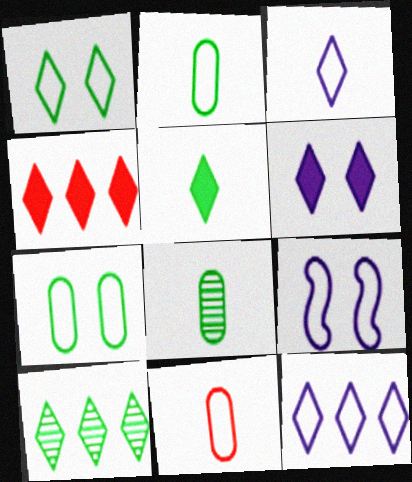[[1, 5, 10], 
[4, 5, 6], 
[4, 8, 9], 
[4, 10, 12]]